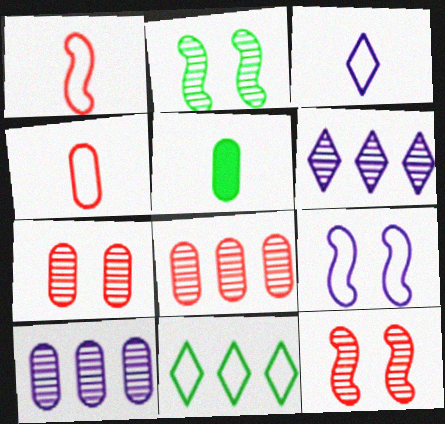[[2, 5, 11], 
[4, 9, 11]]